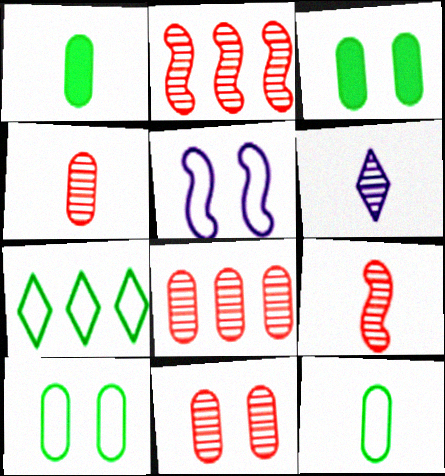[[4, 8, 11]]